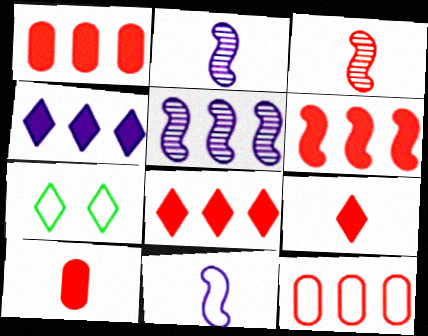[[1, 2, 7], 
[1, 6, 8], 
[5, 7, 10], 
[7, 11, 12]]